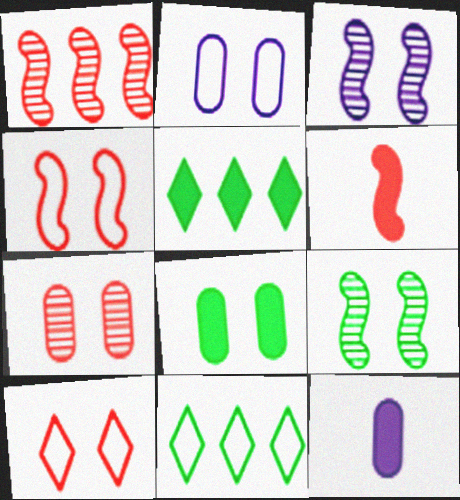[[1, 4, 6], 
[2, 7, 8], 
[3, 8, 10]]